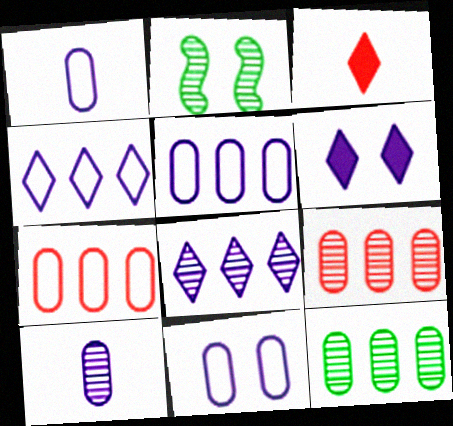[[1, 5, 11], 
[2, 3, 5]]